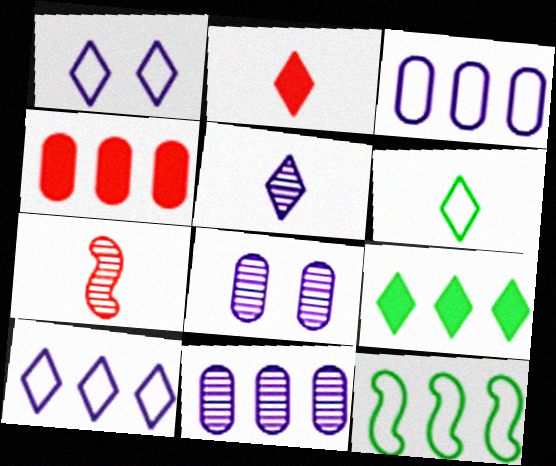[[2, 5, 6], 
[2, 8, 12]]